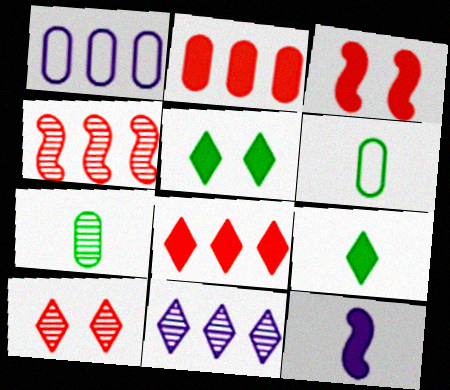[[2, 5, 12], 
[3, 6, 11]]